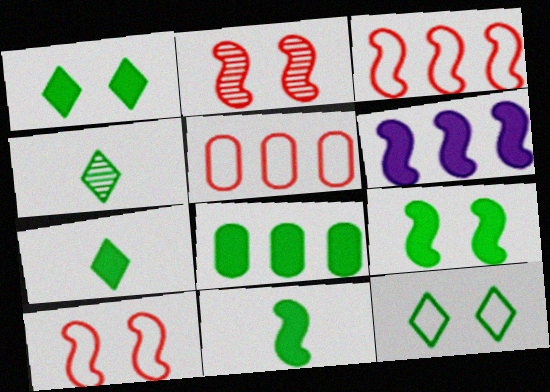[[1, 8, 11], 
[7, 8, 9]]